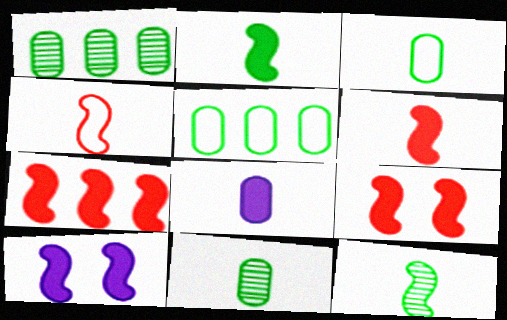[[2, 7, 10], 
[6, 7, 9]]